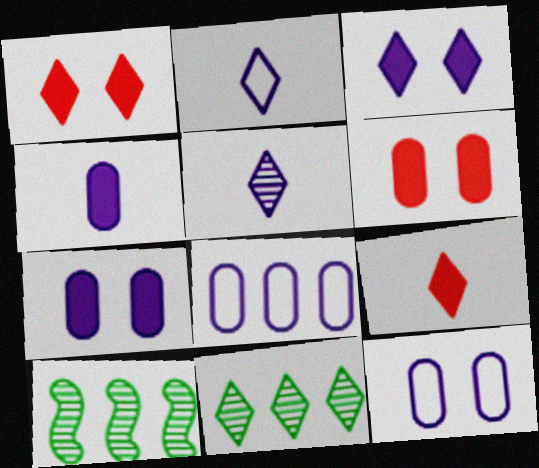[[1, 2, 11], 
[2, 6, 10], 
[9, 10, 12]]